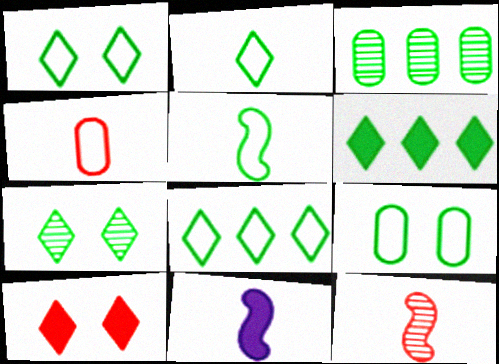[[1, 2, 8], 
[2, 6, 7], 
[5, 8, 9], 
[5, 11, 12]]